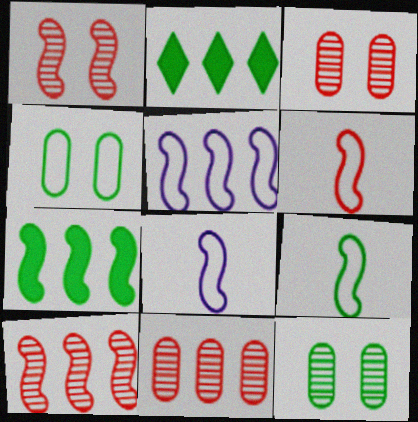[[1, 7, 8], 
[2, 3, 8], 
[2, 5, 11], 
[2, 9, 12], 
[5, 7, 10], 
[6, 8, 9]]